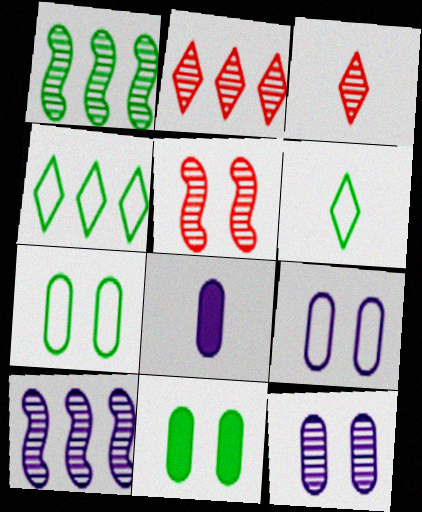[[1, 3, 12], 
[1, 6, 11], 
[4, 5, 8]]